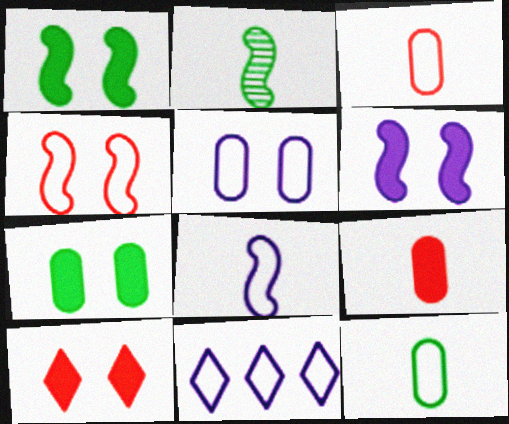[[4, 11, 12], 
[5, 8, 11], 
[6, 7, 10]]